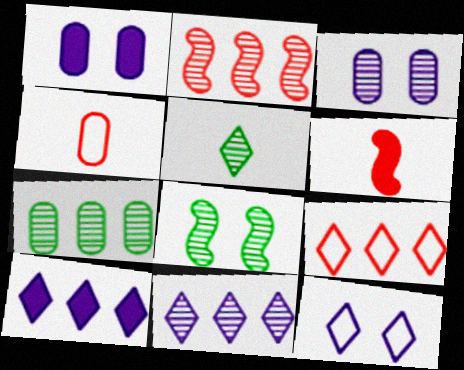[[1, 4, 7], 
[2, 3, 5], 
[2, 7, 11], 
[4, 8, 10], 
[5, 7, 8], 
[6, 7, 12]]